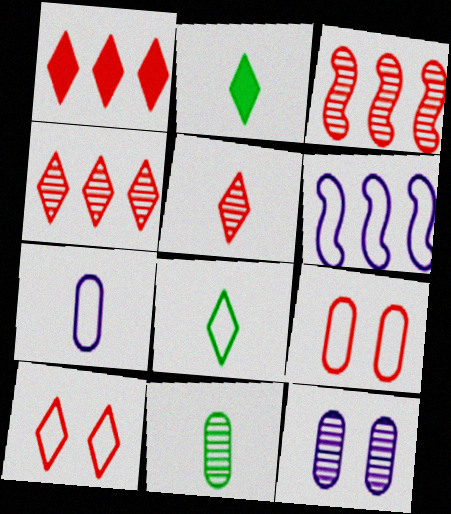[[1, 5, 10], 
[6, 8, 9]]